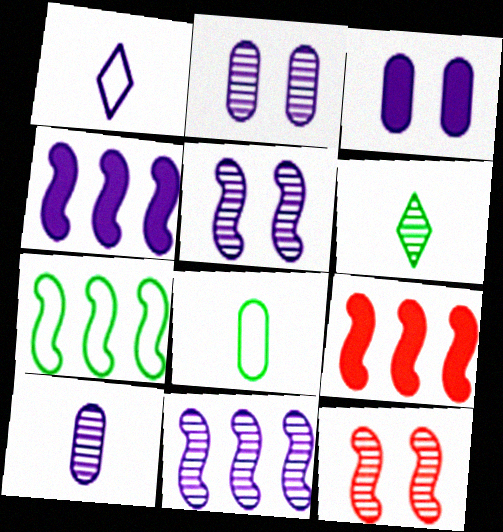[[1, 2, 4], 
[1, 3, 11], 
[7, 9, 11]]